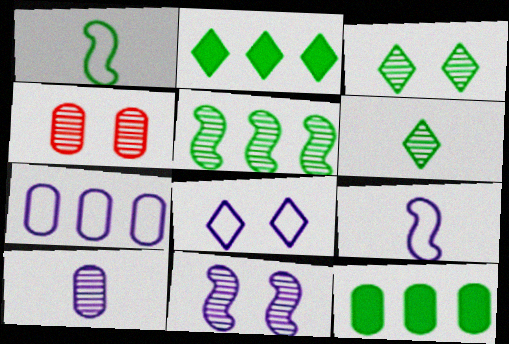[[1, 3, 12], 
[2, 4, 9], 
[3, 4, 11], 
[7, 8, 9]]